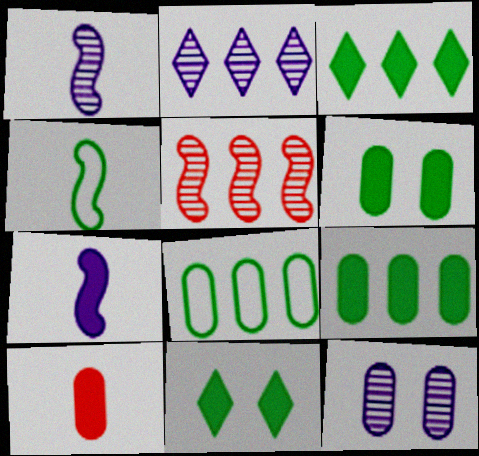[[1, 2, 12], 
[8, 10, 12]]